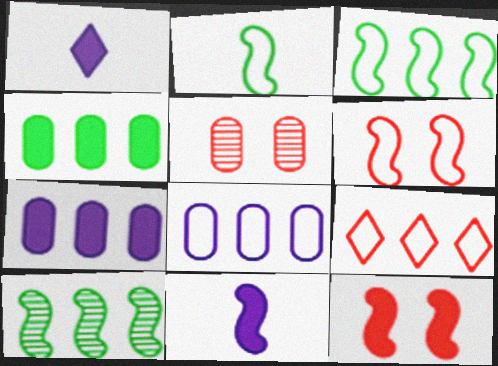[[1, 3, 5], 
[1, 4, 12], 
[3, 8, 9], 
[6, 10, 11], 
[7, 9, 10]]